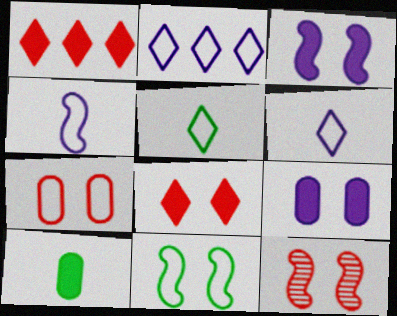[[1, 3, 10], 
[2, 10, 12], 
[3, 11, 12], 
[7, 8, 12]]